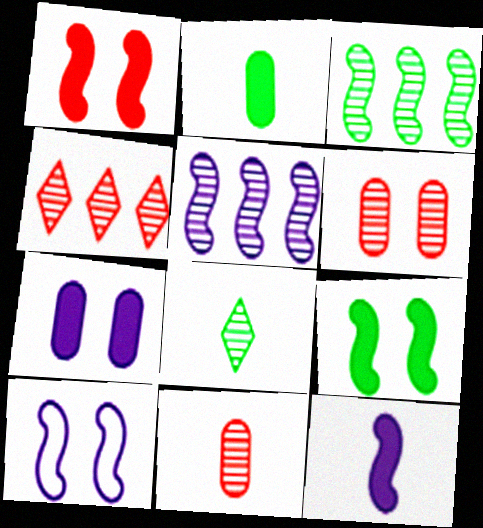[[2, 4, 10], 
[5, 6, 8], 
[5, 10, 12]]